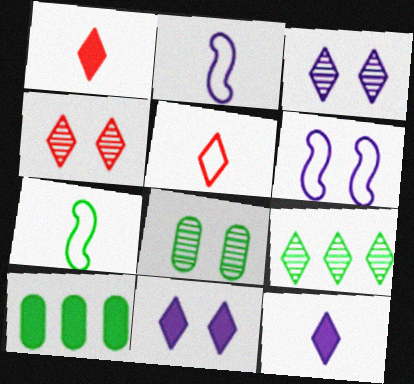[[2, 4, 10], 
[5, 9, 11]]